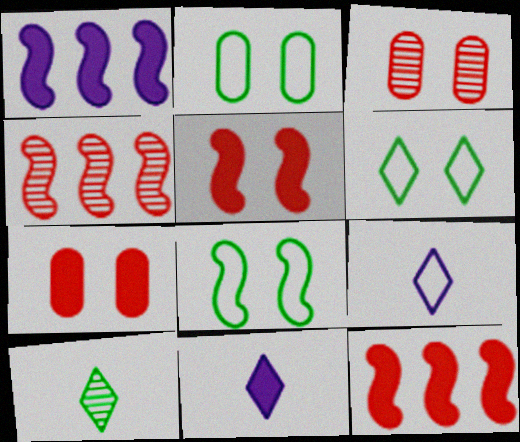[[2, 4, 11], 
[2, 6, 8]]